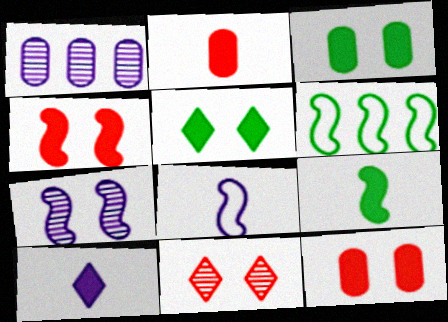[[2, 9, 10]]